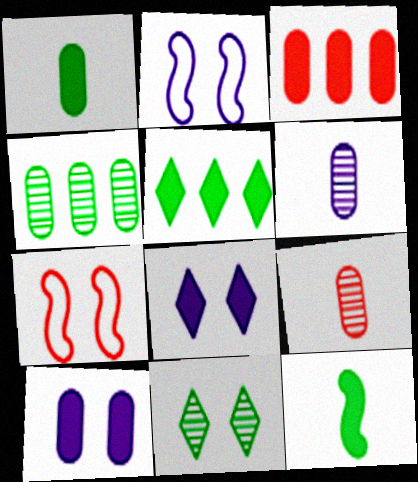[[1, 3, 10], 
[2, 5, 9], 
[3, 8, 12], 
[5, 6, 7], 
[7, 10, 11]]